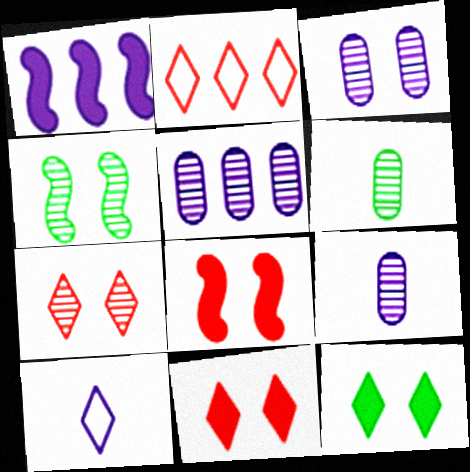[[1, 3, 10], 
[3, 4, 7], 
[3, 5, 9]]